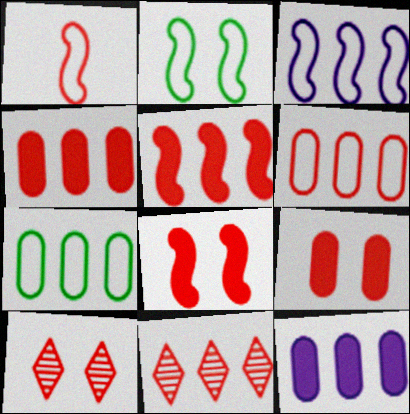[[1, 2, 3], 
[1, 4, 10], 
[1, 9, 11], 
[5, 6, 11]]